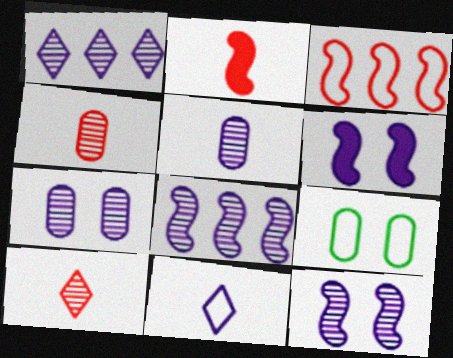[[1, 2, 9], 
[1, 5, 12], 
[3, 9, 11]]